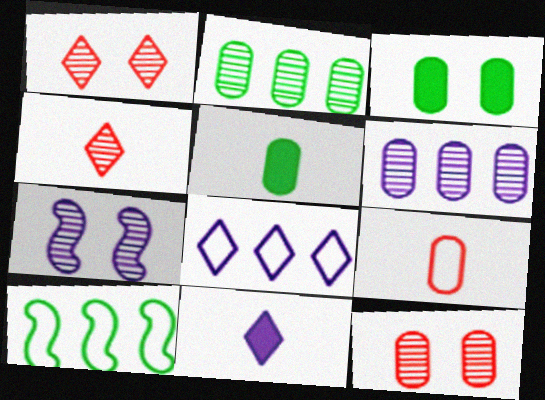[[2, 4, 7], 
[3, 6, 9], 
[10, 11, 12]]